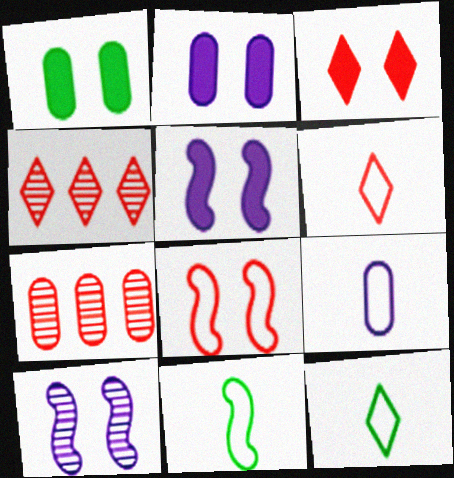[[1, 3, 5], 
[1, 7, 9], 
[2, 4, 11], 
[3, 4, 6], 
[5, 7, 12], 
[6, 9, 11]]